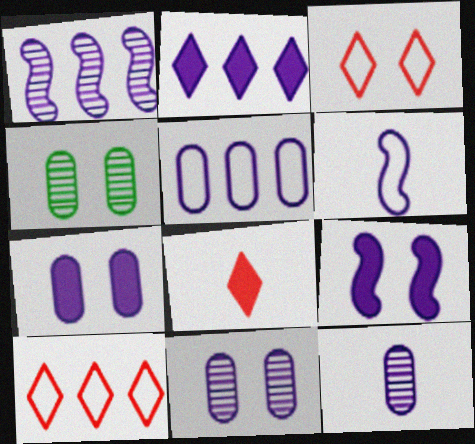[[1, 2, 5], 
[1, 6, 9], 
[2, 6, 11], 
[3, 4, 9], 
[5, 7, 12]]